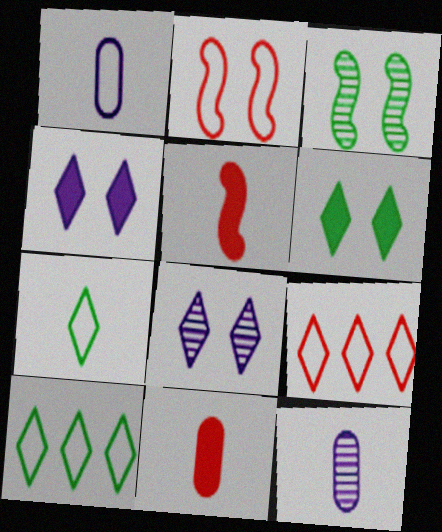[[1, 2, 10], 
[5, 7, 12]]